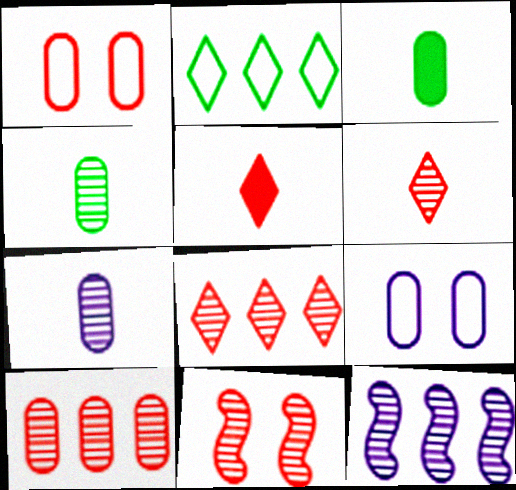[[3, 9, 10], 
[6, 10, 11]]